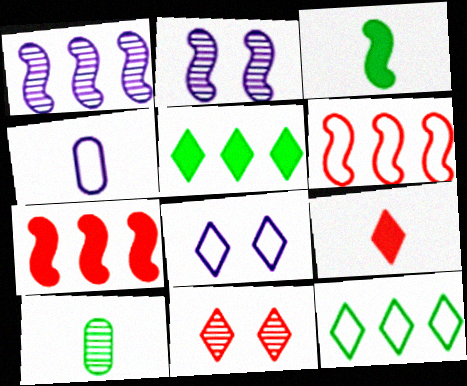[[1, 10, 11], 
[2, 3, 6], 
[7, 8, 10]]